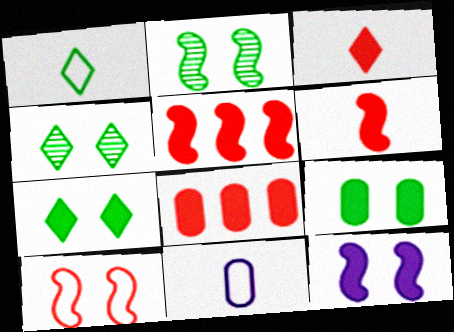[[2, 10, 12], 
[4, 5, 11]]